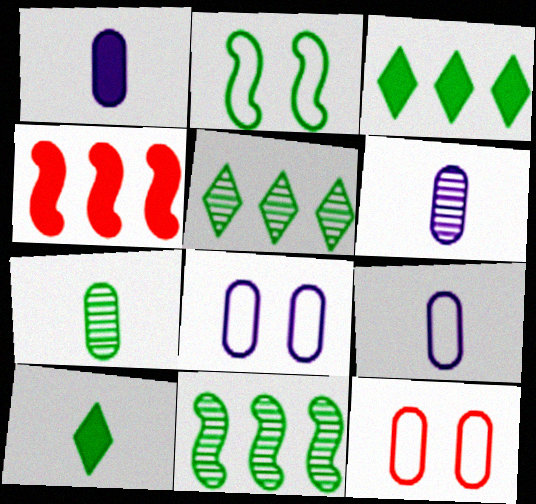[[1, 6, 9], 
[2, 3, 7]]